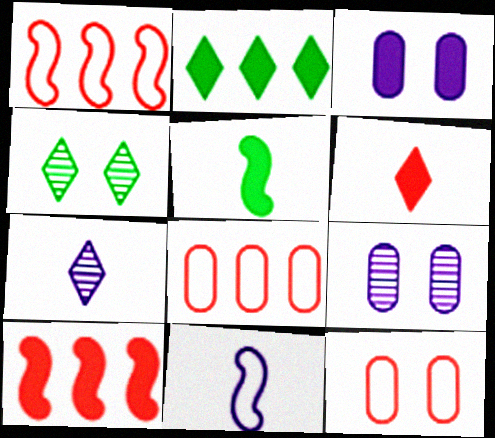[]